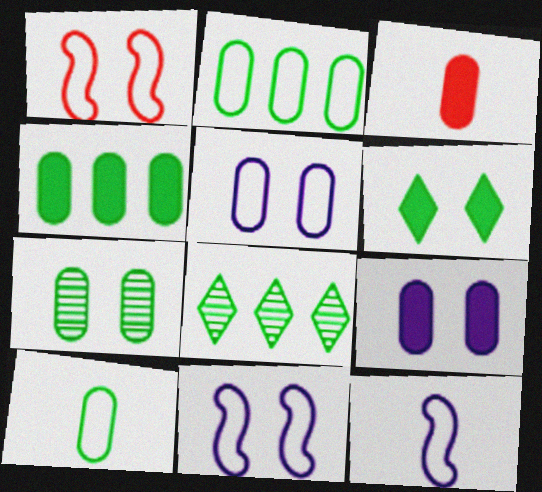[[3, 4, 9], 
[3, 8, 11], 
[4, 7, 10]]